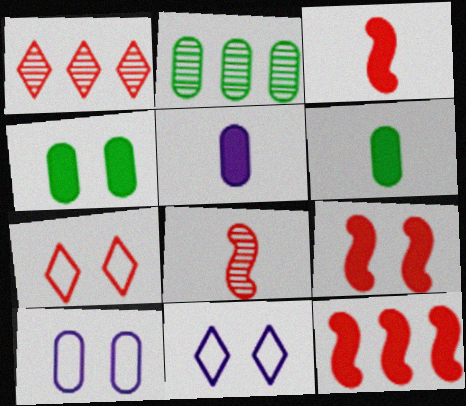[[2, 3, 11], 
[3, 9, 12]]